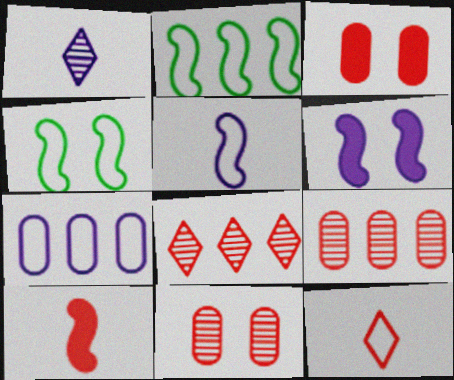[[1, 2, 3], 
[1, 6, 7], 
[4, 7, 12]]